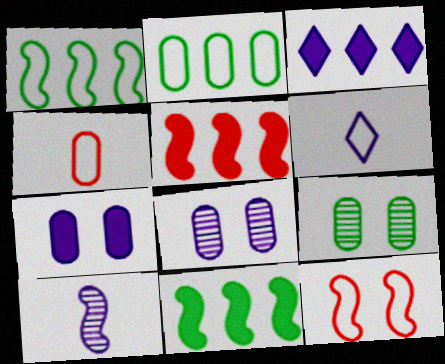[[2, 6, 12], 
[5, 6, 9], 
[10, 11, 12]]